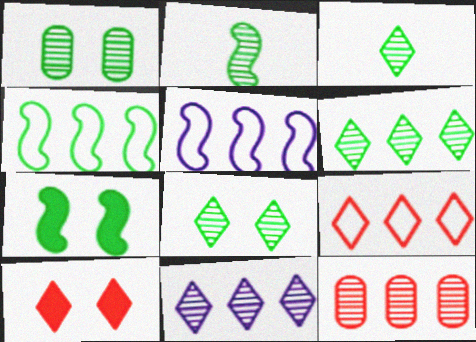[[1, 2, 6], 
[2, 4, 7], 
[3, 6, 8]]